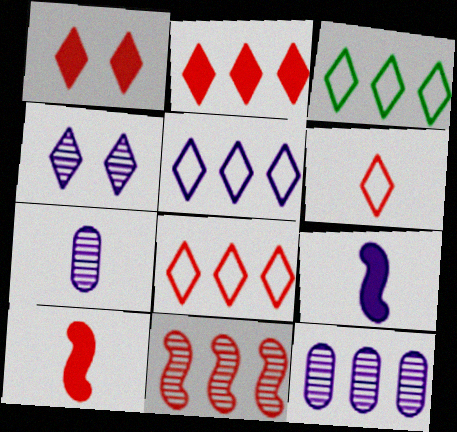[[3, 5, 8]]